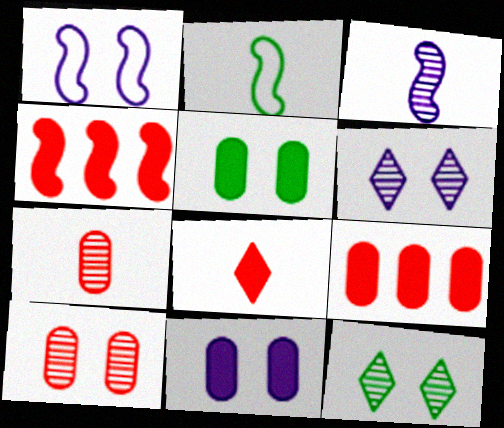[[1, 6, 11], 
[2, 6, 9]]